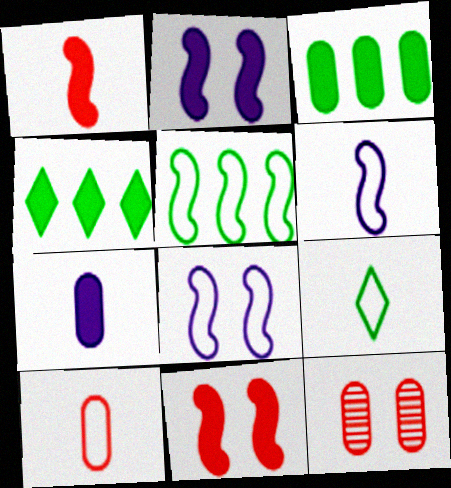[[4, 6, 12], 
[4, 7, 11], 
[6, 9, 10]]